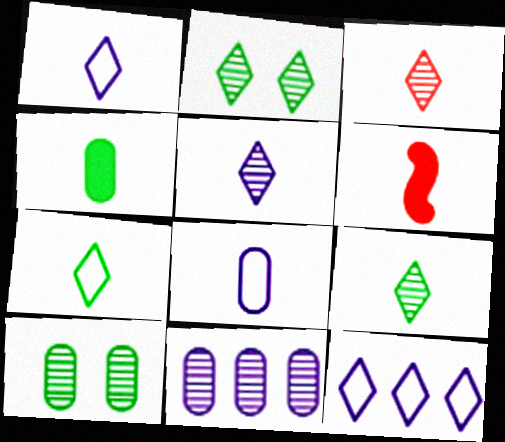[[3, 5, 9], 
[6, 8, 9], 
[6, 10, 12]]